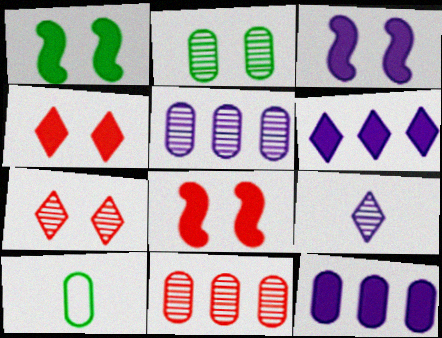[[1, 3, 8]]